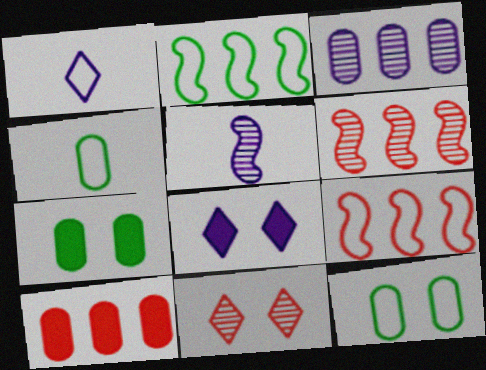[[1, 6, 7], 
[1, 9, 12], 
[4, 6, 8]]